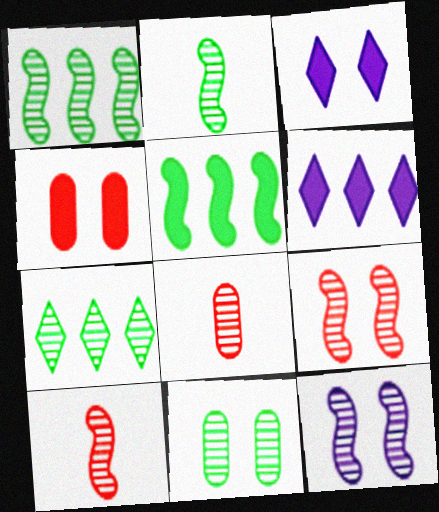[[1, 10, 12], 
[2, 7, 11], 
[7, 8, 12]]